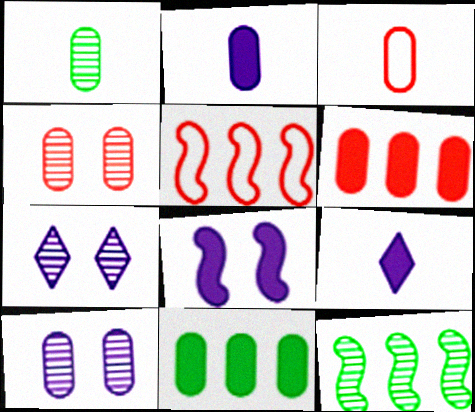[[1, 2, 3], 
[3, 4, 6], 
[3, 10, 11]]